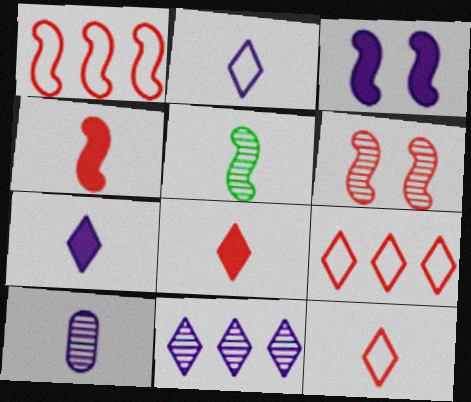[[1, 3, 5], 
[1, 4, 6]]